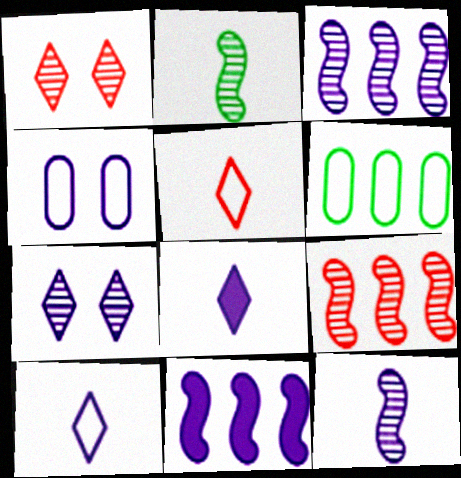[[3, 4, 8]]